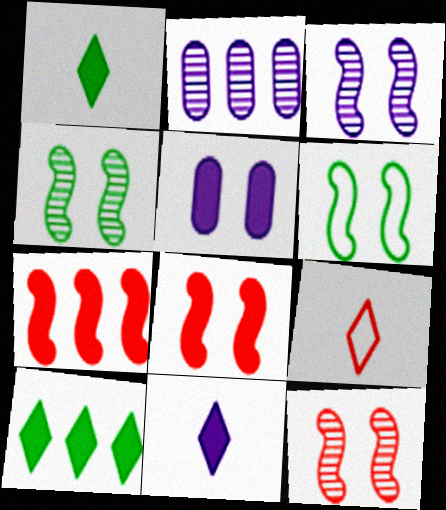[[1, 5, 7], 
[3, 4, 12], 
[3, 6, 8]]